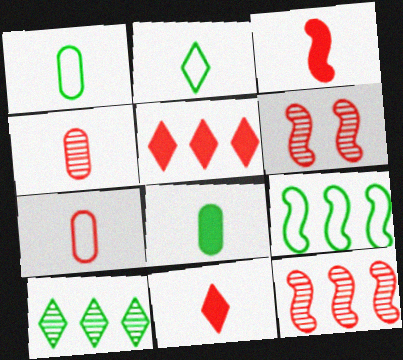[[5, 6, 7]]